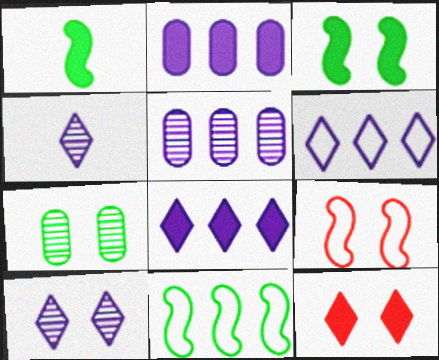[[1, 2, 12]]